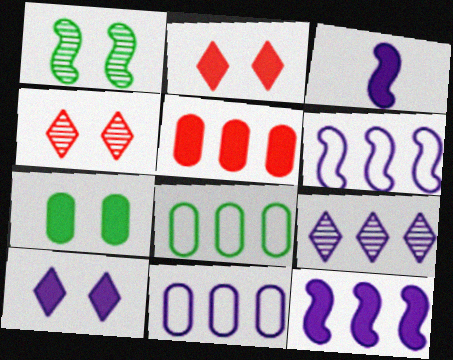[[3, 4, 8], 
[9, 11, 12]]